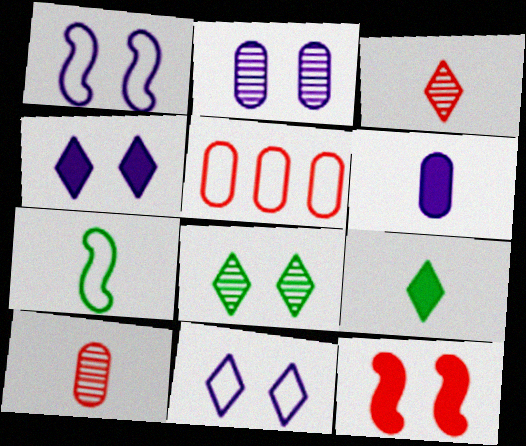[[1, 2, 4], 
[3, 5, 12], 
[3, 6, 7], 
[5, 7, 11]]